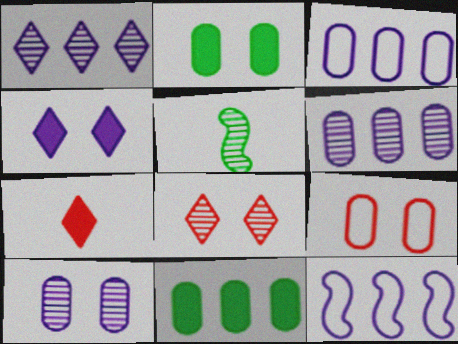[[2, 9, 10], 
[5, 6, 8]]